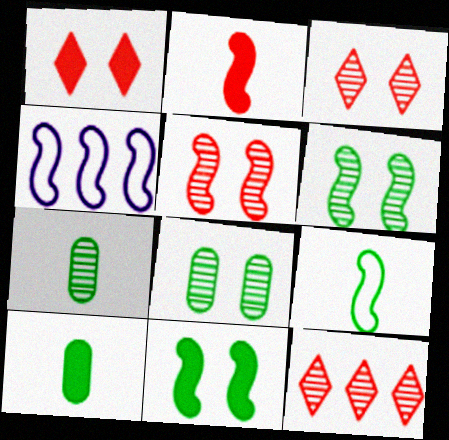[[1, 4, 7], 
[2, 4, 6], 
[3, 4, 10]]